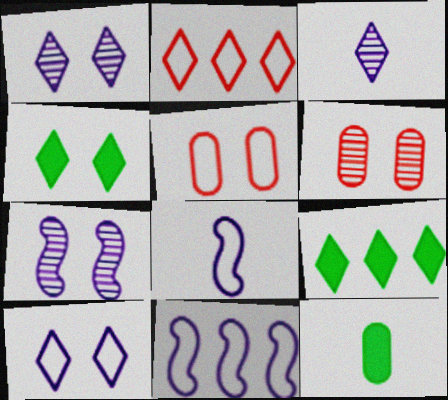[[2, 3, 4], 
[2, 7, 12], 
[4, 5, 7], 
[6, 8, 9]]